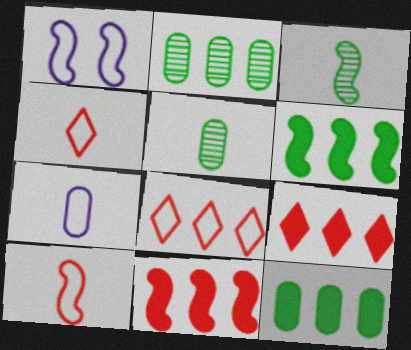[[1, 3, 11], 
[1, 5, 9]]